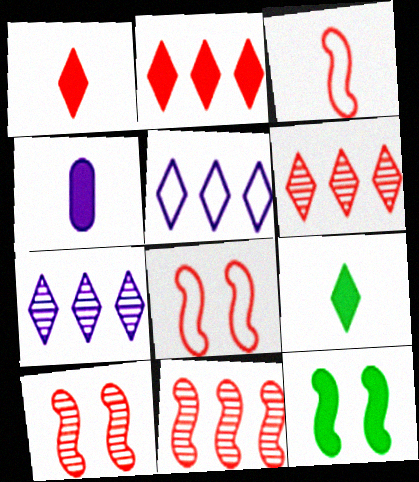[[2, 4, 12]]